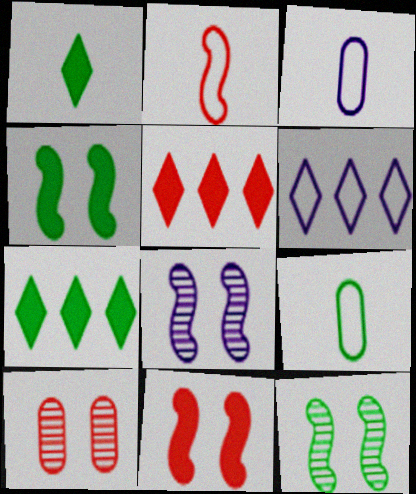[[2, 5, 10], 
[3, 5, 12], 
[5, 8, 9], 
[7, 9, 12]]